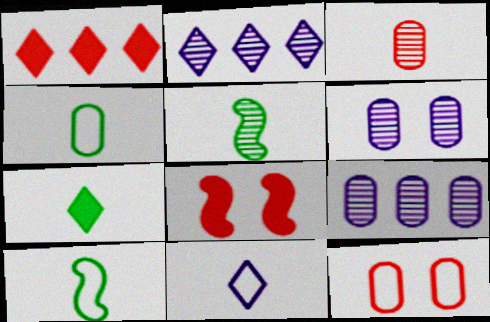[[1, 6, 10], 
[2, 4, 8], 
[4, 5, 7]]